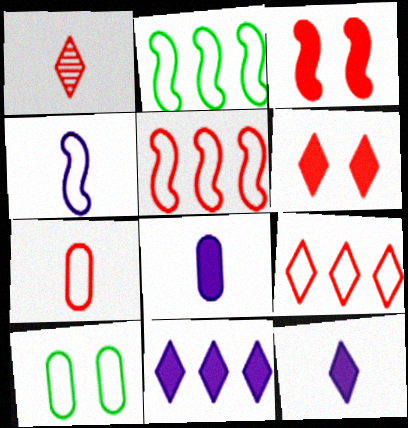[[1, 6, 9], 
[4, 9, 10]]